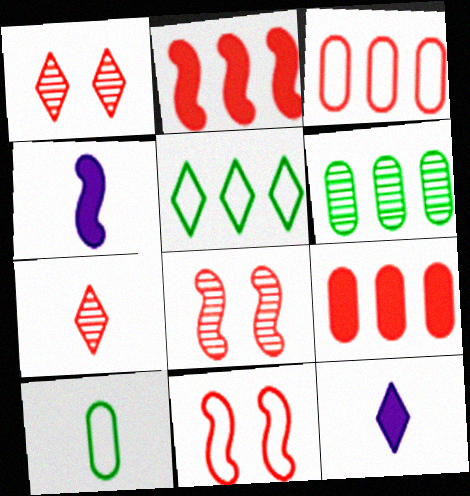[[1, 5, 12], 
[4, 7, 10], 
[6, 11, 12], 
[7, 9, 11]]